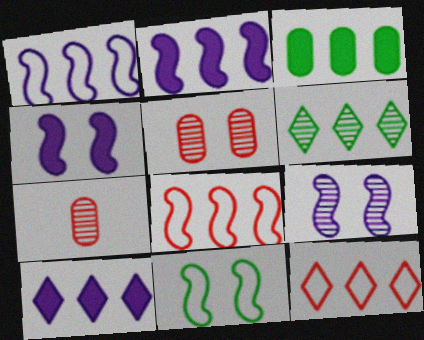[[6, 7, 9], 
[6, 10, 12], 
[7, 10, 11]]